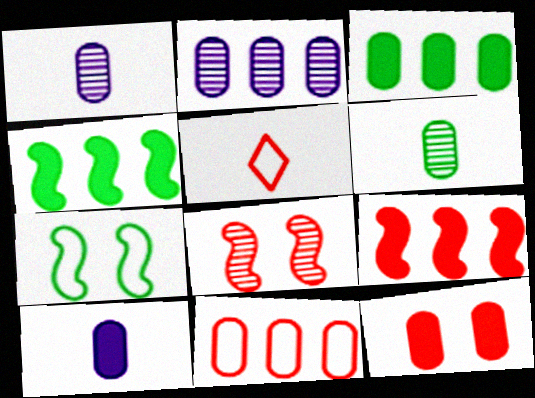[[2, 3, 11], 
[3, 10, 12]]